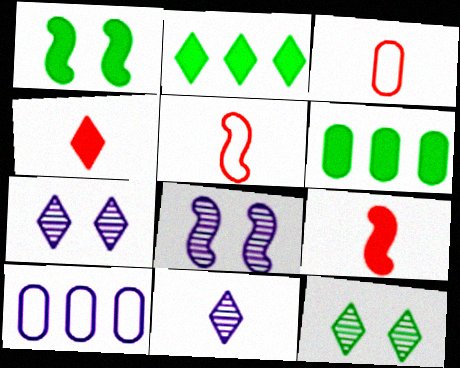[[2, 3, 8], 
[5, 6, 7], 
[9, 10, 12]]